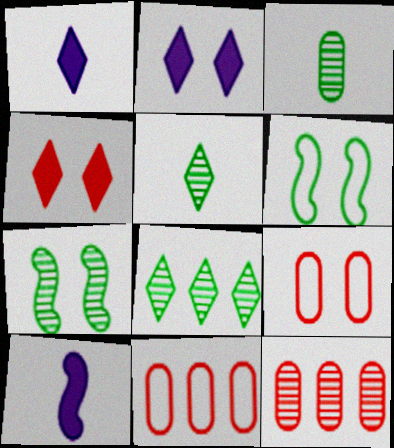[[1, 6, 12], 
[1, 7, 11], 
[2, 7, 9], 
[3, 7, 8], 
[8, 9, 10]]